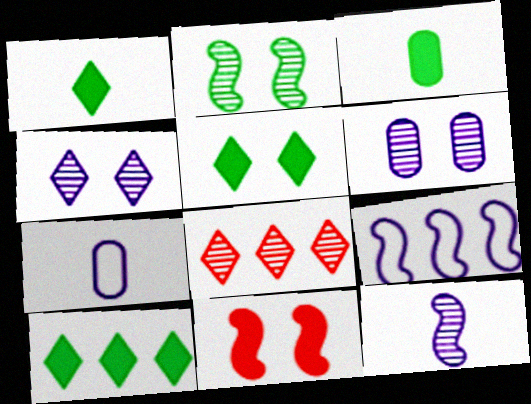[[1, 5, 10]]